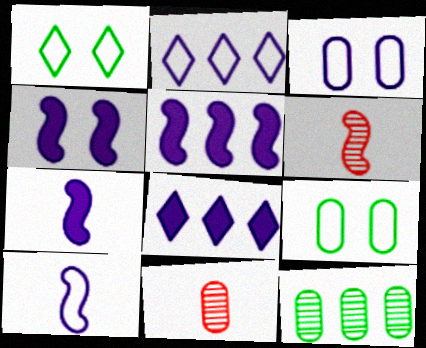[[1, 5, 11], 
[2, 3, 10], 
[4, 5, 7], 
[6, 8, 9]]